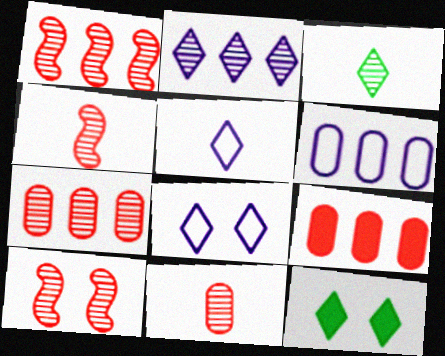[[1, 4, 10], 
[4, 6, 12]]